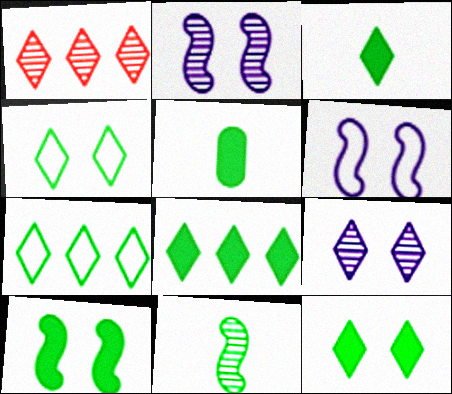[[1, 5, 6], 
[3, 8, 12], 
[5, 8, 10]]